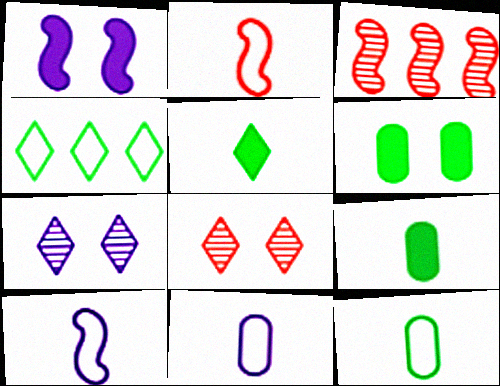[]